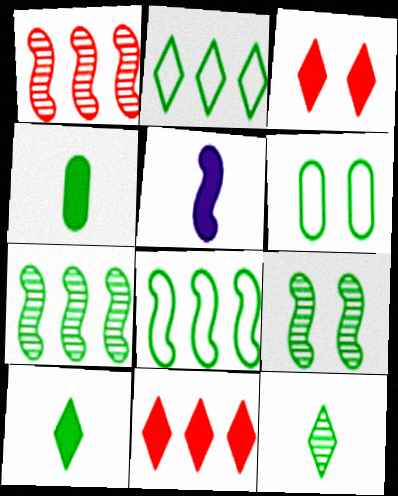[[2, 4, 9], 
[6, 7, 10]]